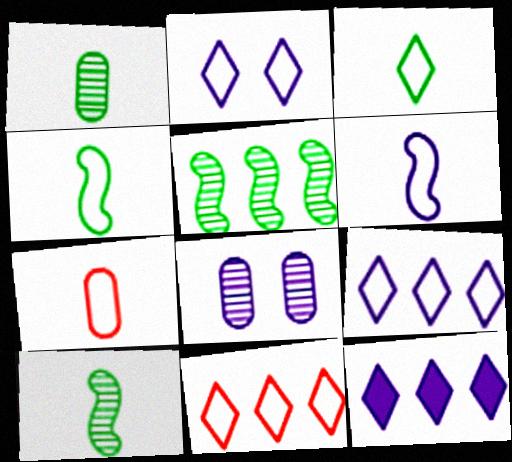[[2, 3, 11], 
[3, 6, 7], 
[6, 8, 12]]